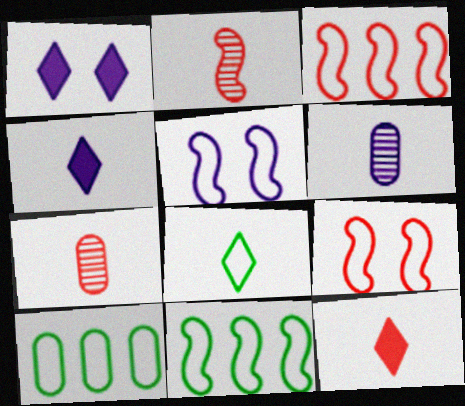[[1, 2, 10], 
[1, 7, 11]]